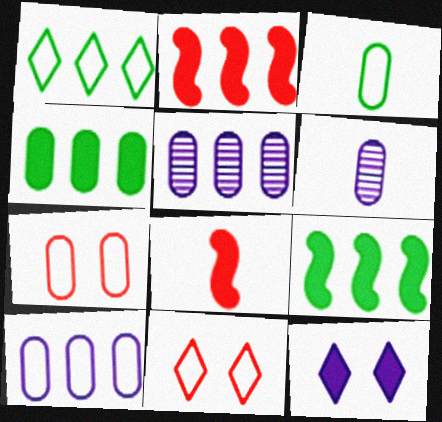[[1, 2, 5], 
[3, 7, 10], 
[4, 6, 7], 
[4, 8, 12], 
[6, 9, 11]]